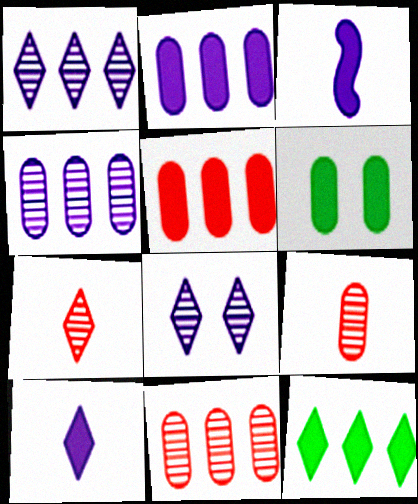[]